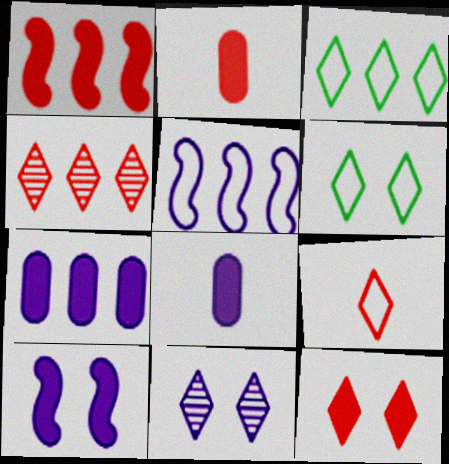[[1, 2, 12], 
[4, 9, 12], 
[5, 8, 11], 
[6, 11, 12]]